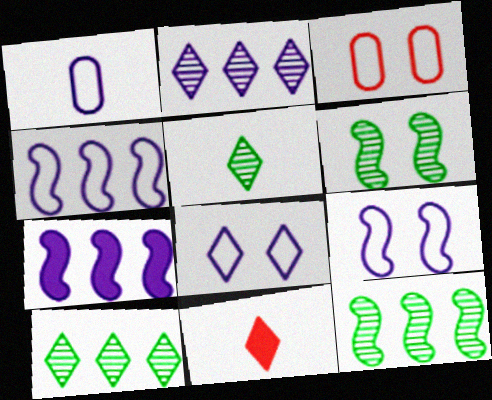[[1, 4, 8], 
[3, 5, 7], 
[8, 10, 11]]